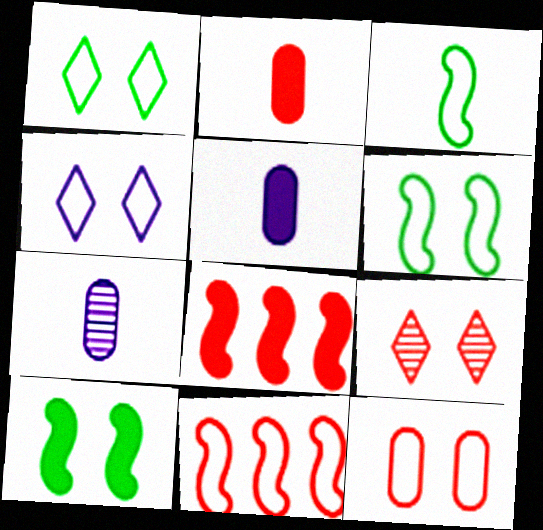[[1, 7, 8], 
[2, 9, 11], 
[4, 6, 12]]